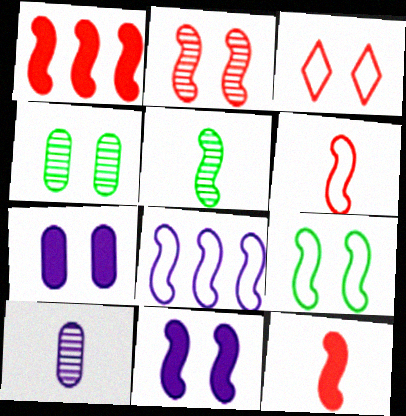[[1, 2, 6], 
[2, 9, 11], 
[3, 4, 11], 
[6, 8, 9]]